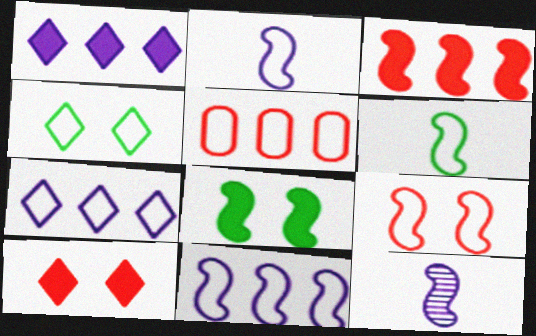[[2, 4, 5], 
[6, 9, 11]]